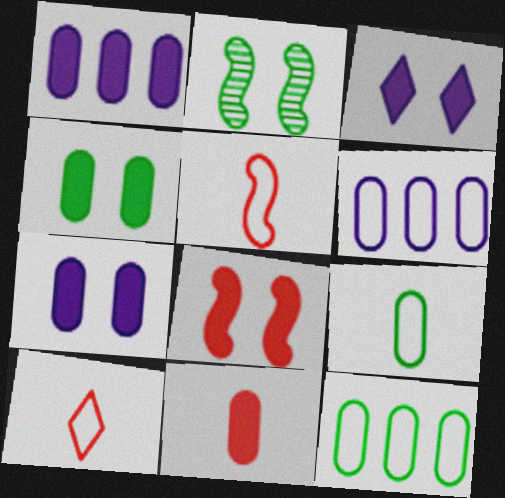[[1, 2, 10], 
[1, 4, 11], 
[3, 4, 8]]